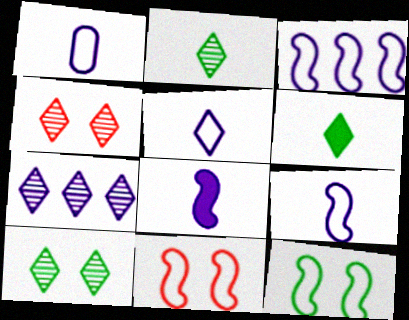[[1, 5, 9], 
[2, 4, 7]]